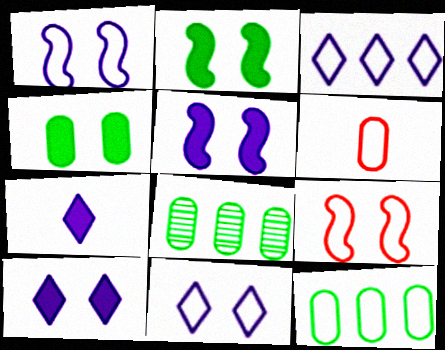[[7, 8, 9]]